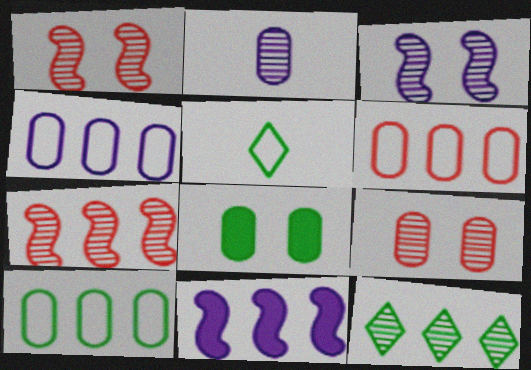[[1, 2, 12], 
[2, 6, 8], 
[4, 6, 10], 
[5, 9, 11], 
[6, 11, 12]]